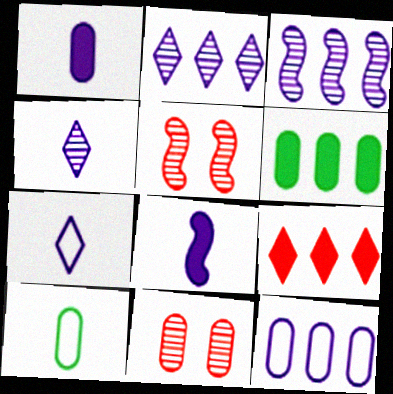[[5, 6, 7]]